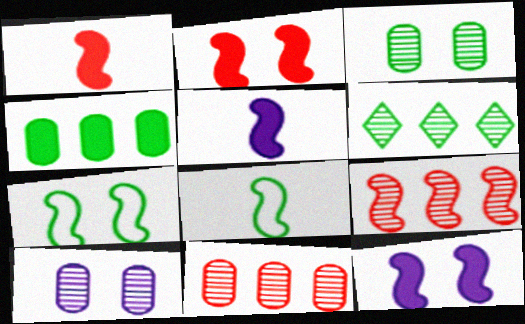[[5, 7, 9], 
[8, 9, 12]]